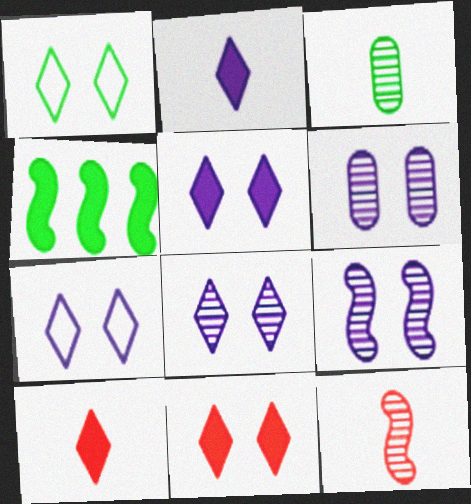[[1, 3, 4], 
[1, 8, 11], 
[5, 7, 8], 
[6, 8, 9]]